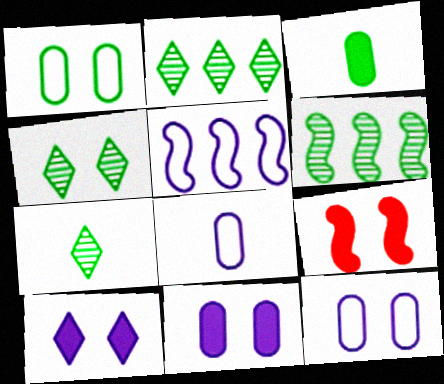[[2, 4, 7], 
[2, 8, 9], 
[4, 9, 12]]